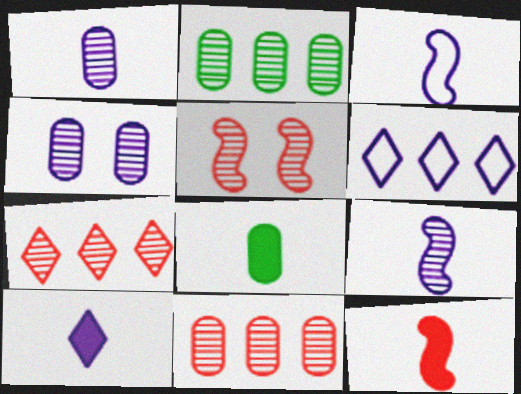[[1, 3, 10], 
[5, 6, 8], 
[8, 10, 12]]